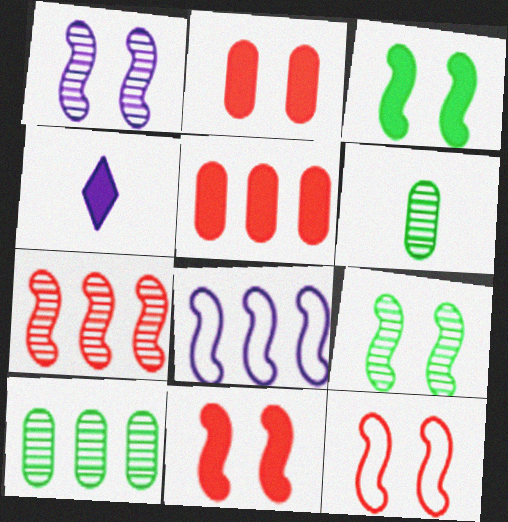[[1, 3, 12], 
[3, 4, 5], 
[4, 10, 12]]